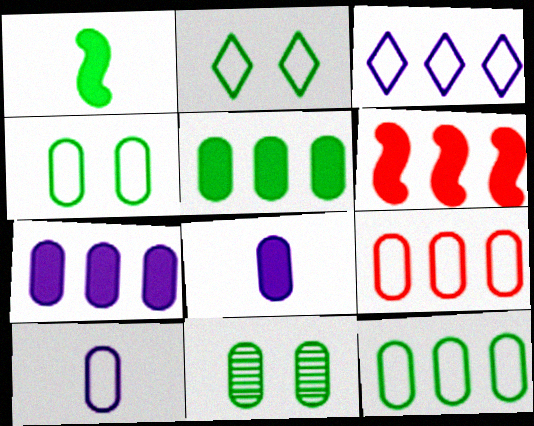[[4, 9, 10], 
[8, 9, 11]]